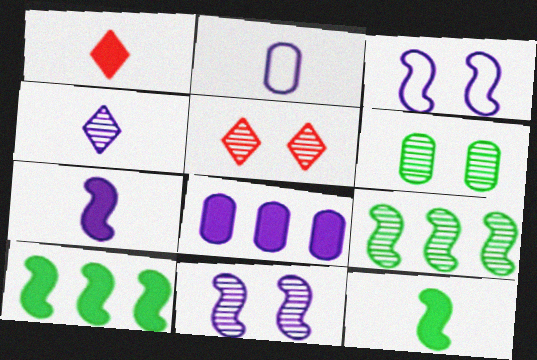[[2, 4, 7], 
[2, 5, 10], 
[3, 4, 8], 
[5, 6, 11]]